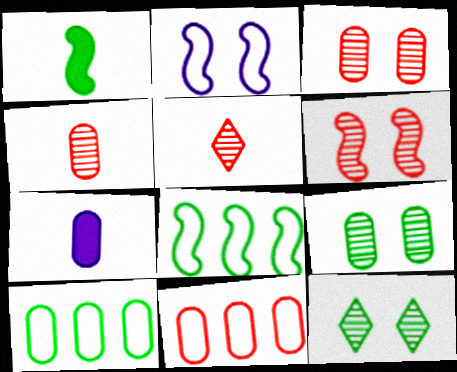[[1, 10, 12], 
[3, 7, 10], 
[7, 9, 11]]